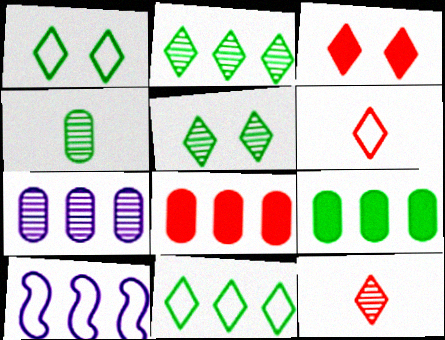[[2, 8, 10], 
[3, 4, 10]]